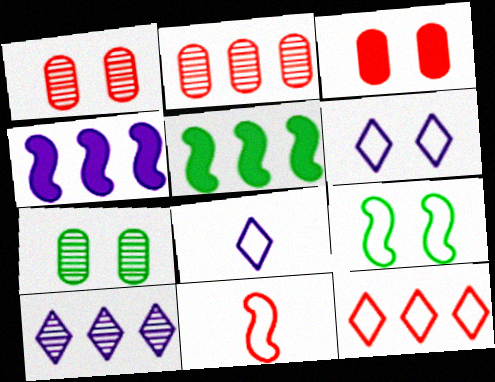[[1, 5, 8]]